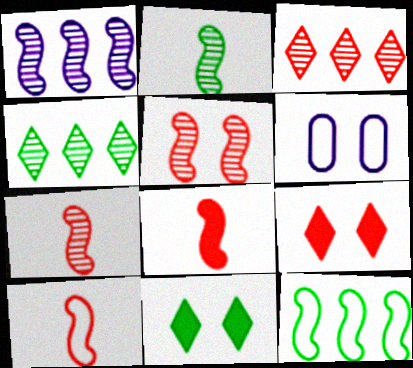[[1, 2, 5], 
[4, 6, 8], 
[5, 6, 11], 
[7, 8, 10]]